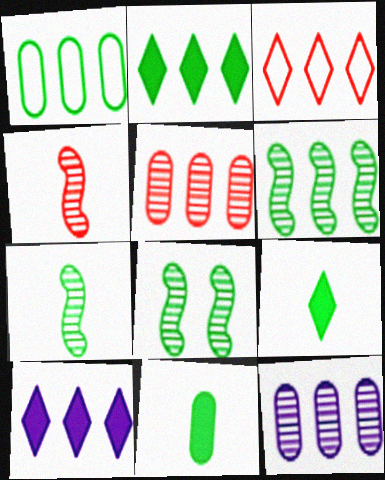[[1, 2, 6], 
[1, 8, 9], 
[6, 7, 8]]